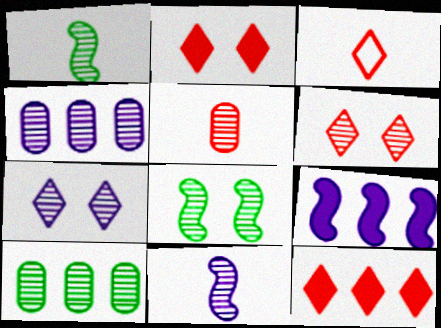[[1, 4, 6], 
[3, 6, 12], 
[4, 7, 11], 
[6, 10, 11]]